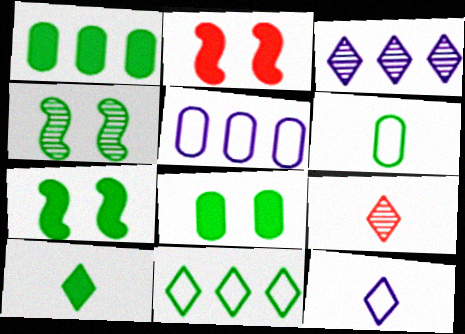[[1, 7, 10], 
[2, 3, 6], 
[5, 7, 9], 
[9, 10, 12]]